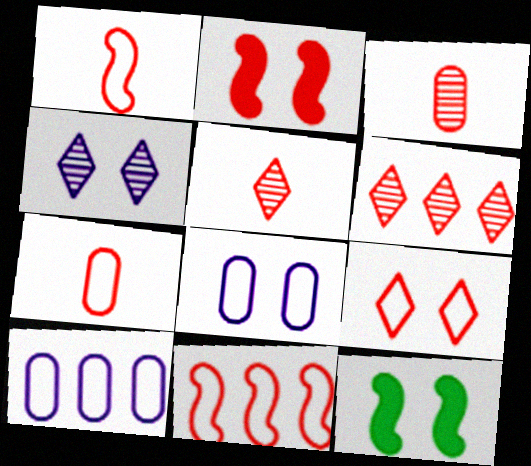[[2, 6, 7], 
[5, 10, 12], 
[7, 9, 11]]